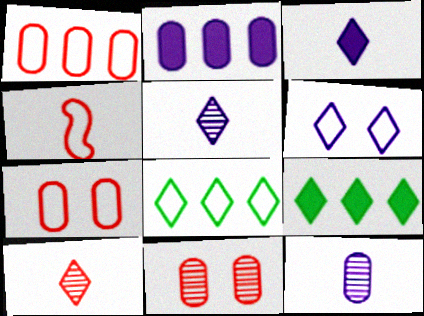[[6, 9, 10]]